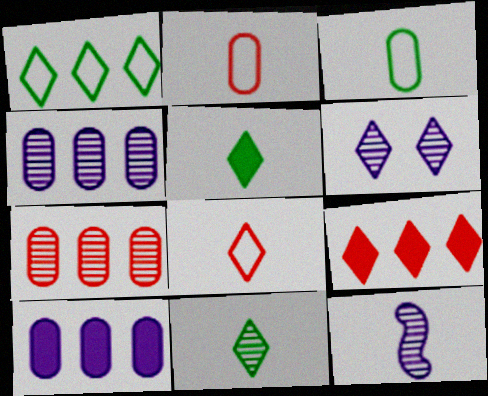[[2, 5, 12], 
[4, 6, 12]]